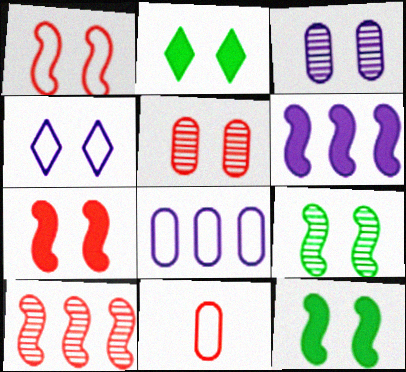[[1, 2, 3], 
[4, 5, 12]]